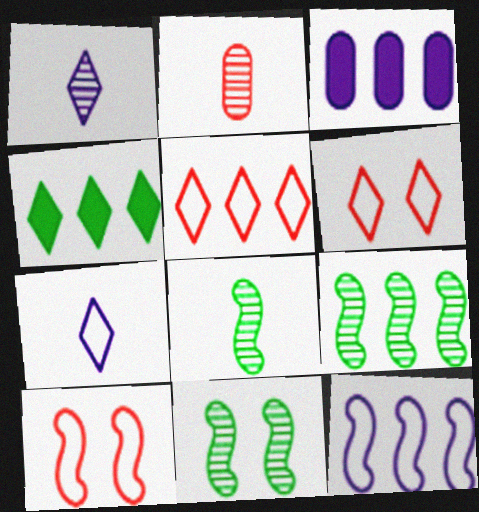[[1, 2, 8], 
[1, 4, 6], 
[3, 5, 9], 
[3, 6, 8], 
[8, 9, 11]]